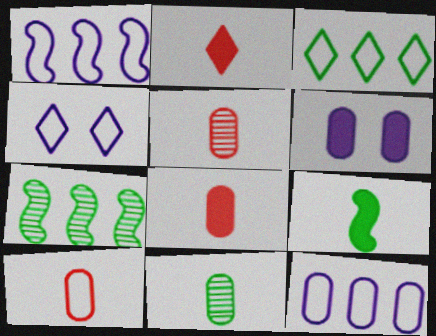[[4, 7, 8], 
[5, 8, 10]]